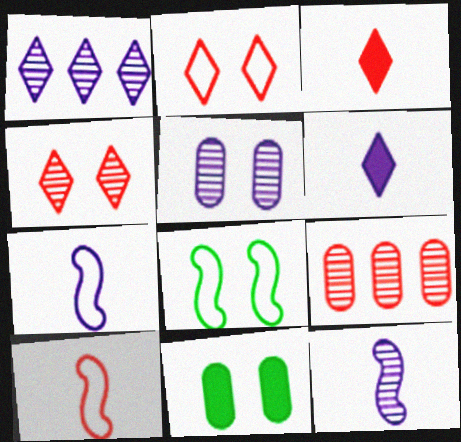[[1, 5, 12], 
[1, 10, 11], 
[6, 8, 9]]